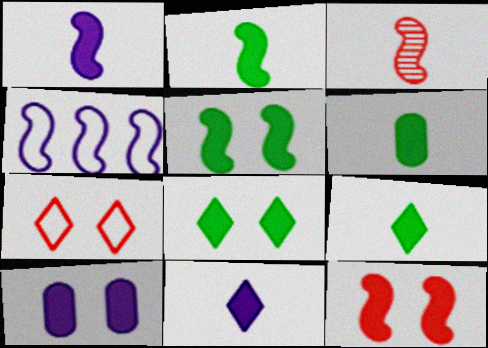[[2, 6, 9], 
[3, 4, 5], 
[8, 10, 12]]